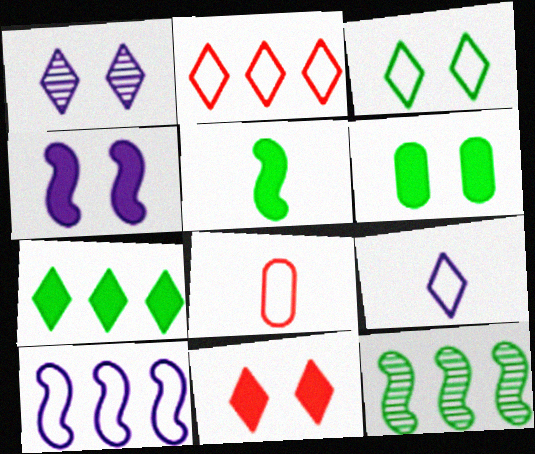[[1, 3, 11], 
[2, 3, 9], 
[3, 8, 10], 
[4, 6, 11], 
[5, 6, 7]]